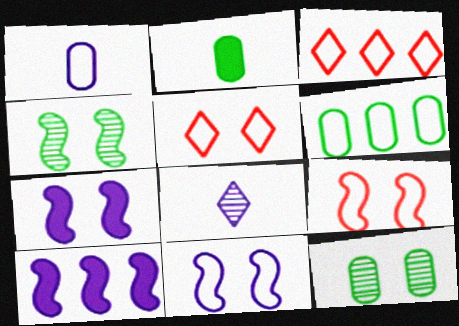[[2, 6, 12], 
[4, 7, 9], 
[5, 7, 12]]